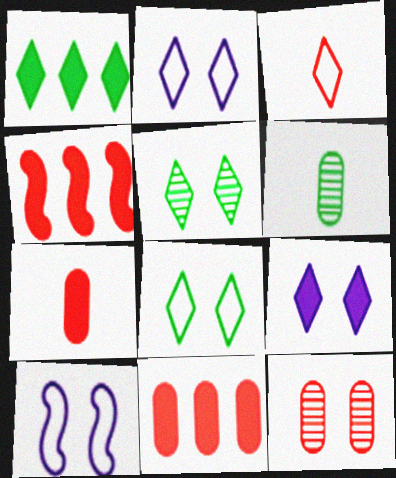[[2, 4, 6], 
[3, 4, 12]]